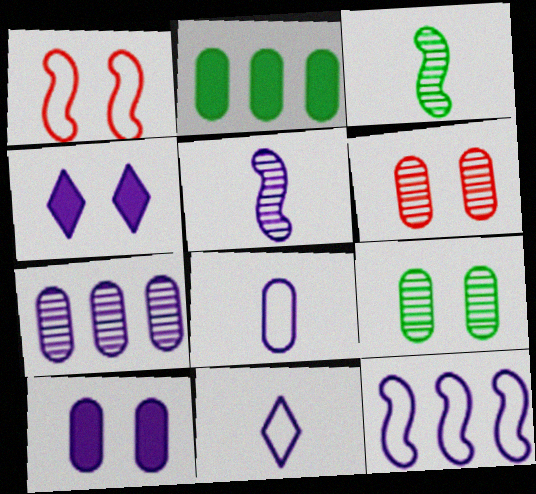[[1, 4, 9], 
[2, 6, 8], 
[7, 8, 10]]